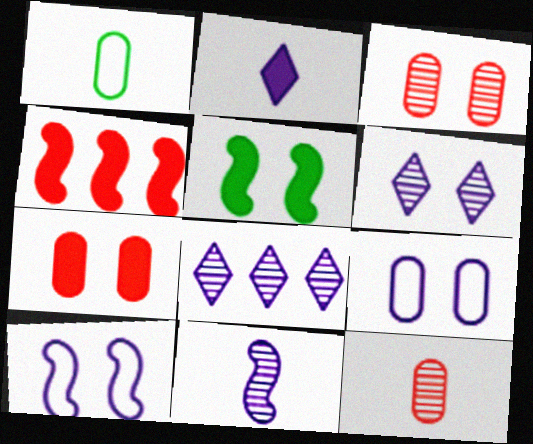[[1, 4, 6]]